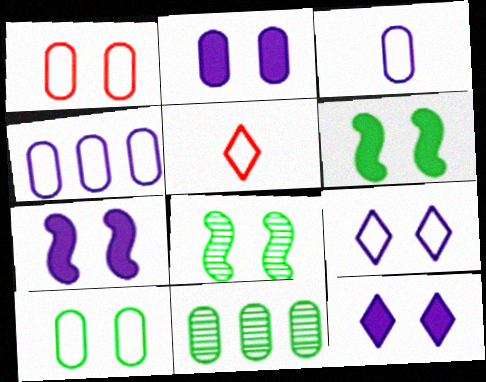[[1, 8, 12], 
[2, 7, 12], 
[5, 7, 11]]